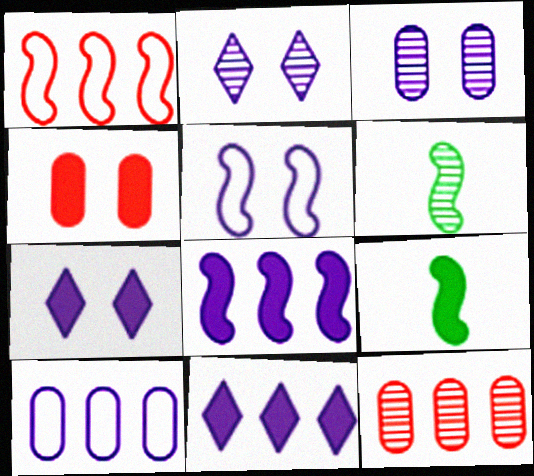[[2, 6, 12], 
[3, 5, 7], 
[4, 9, 11]]